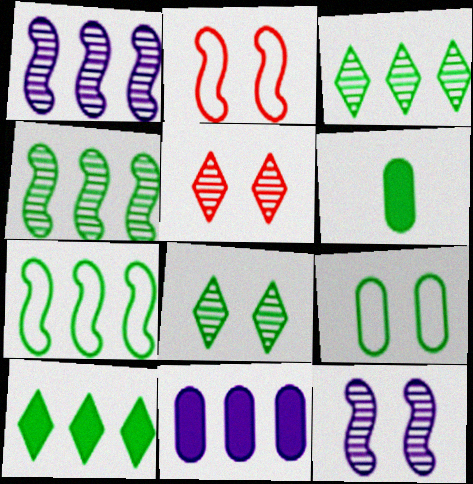[[6, 7, 8]]